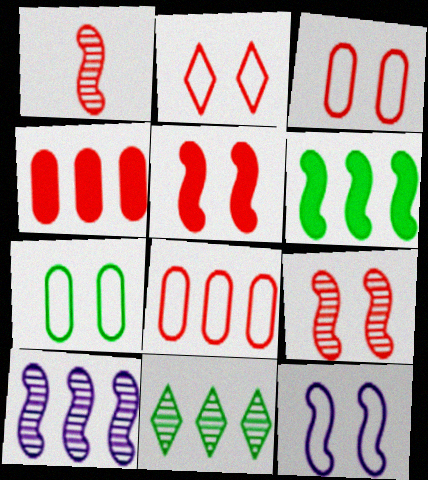[[1, 2, 4], 
[1, 6, 12], 
[2, 7, 12]]